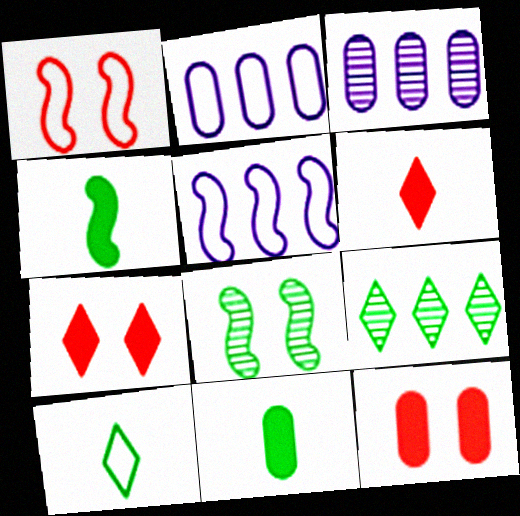[[1, 2, 10], 
[2, 6, 8]]